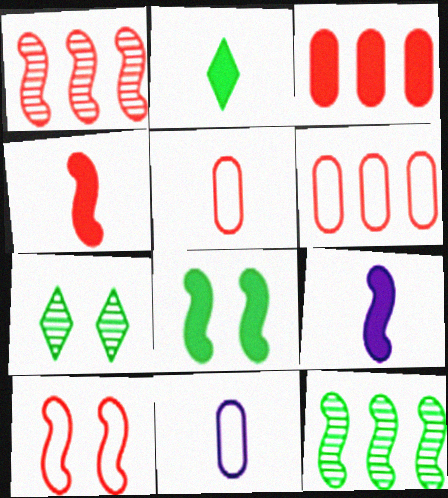[[1, 4, 10], 
[6, 7, 9], 
[9, 10, 12]]